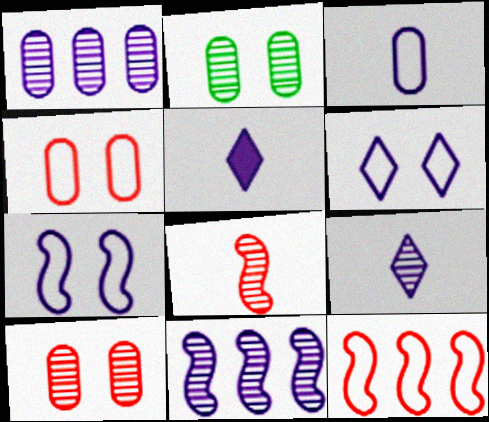[[1, 5, 7], 
[2, 5, 12]]